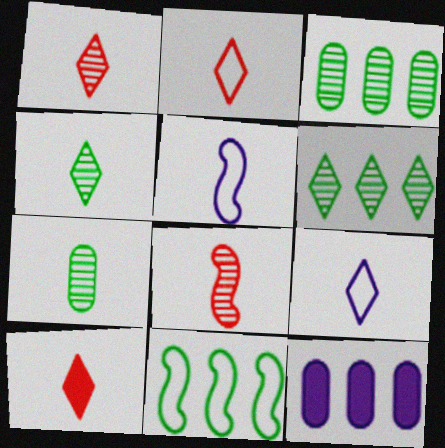[[1, 2, 10], 
[4, 9, 10], 
[5, 7, 10]]